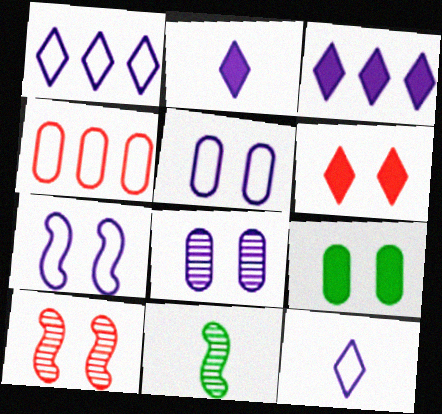[]